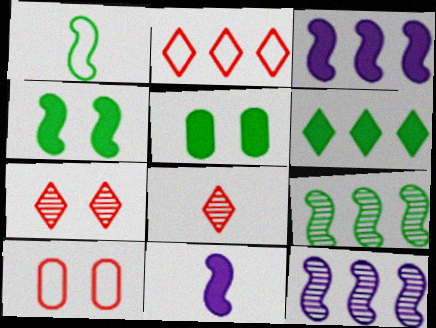[[1, 4, 9]]